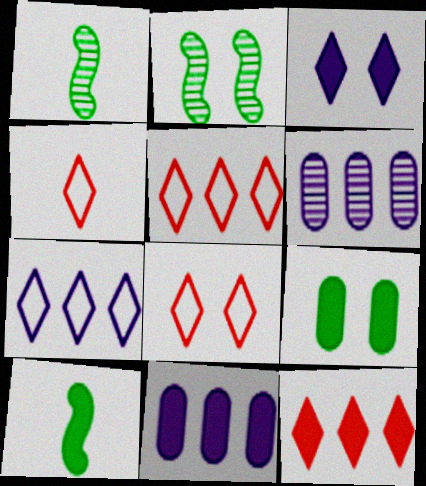[[1, 8, 11], 
[2, 4, 11], 
[4, 5, 8], 
[6, 8, 10]]